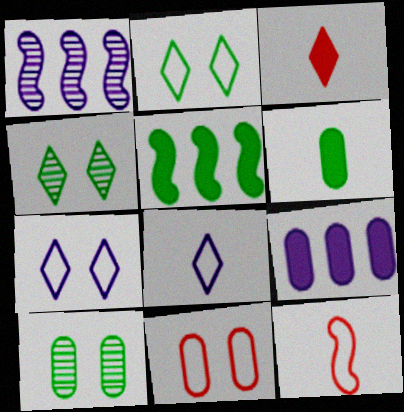[[4, 9, 12]]